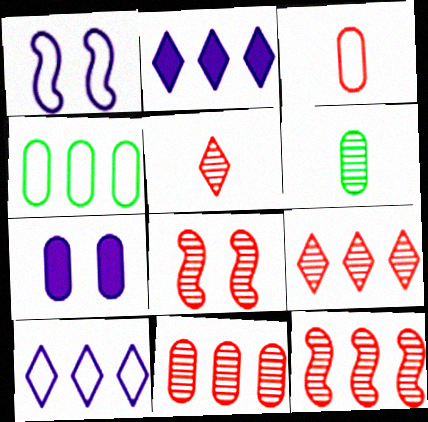[[2, 4, 12], 
[5, 8, 11], 
[9, 11, 12]]